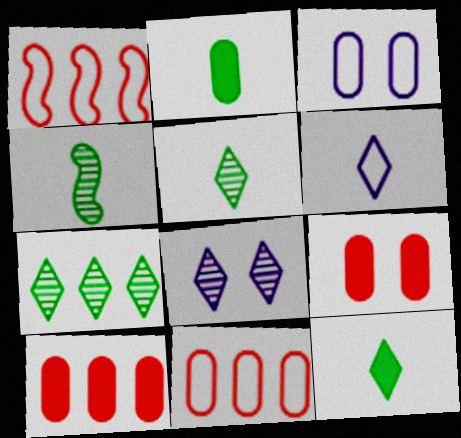[[1, 2, 8]]